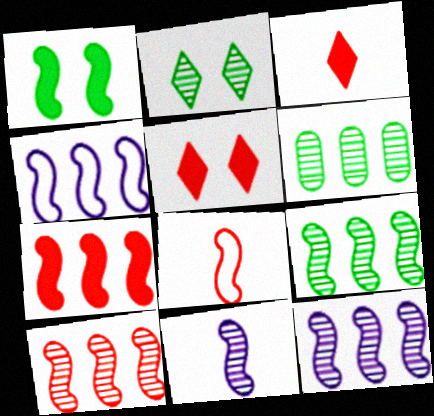[[1, 8, 12], 
[4, 7, 9], 
[9, 10, 12]]